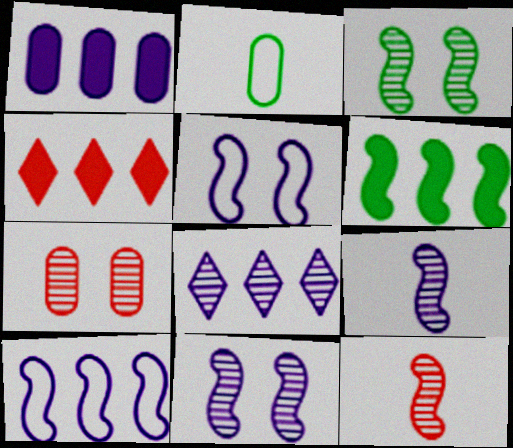[[1, 2, 7], 
[1, 4, 6], 
[1, 8, 10], 
[2, 4, 11], 
[5, 6, 12]]